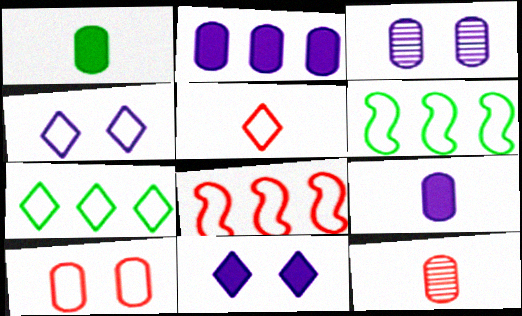[[4, 5, 7], 
[5, 8, 10], 
[6, 11, 12]]